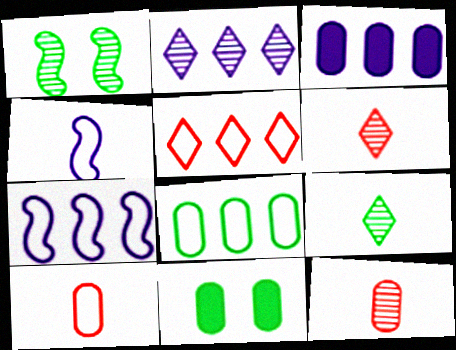[[1, 2, 12], 
[2, 3, 7], 
[5, 7, 8], 
[6, 7, 11]]